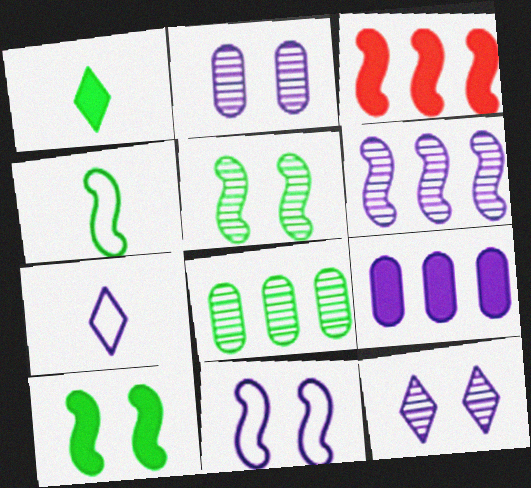[]